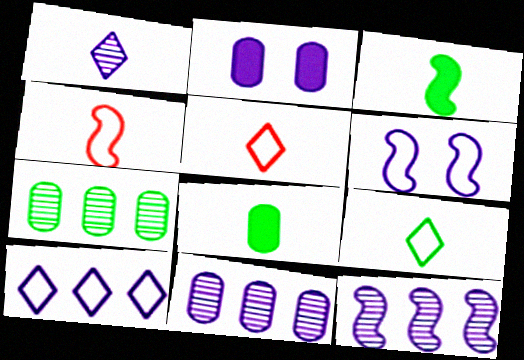[[1, 4, 8]]